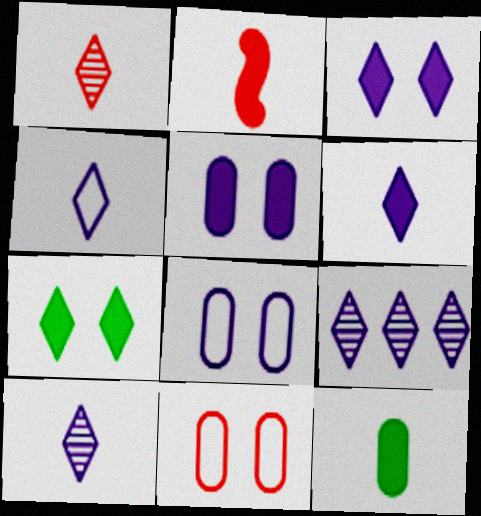[[2, 6, 12], 
[3, 4, 9], 
[4, 6, 10]]